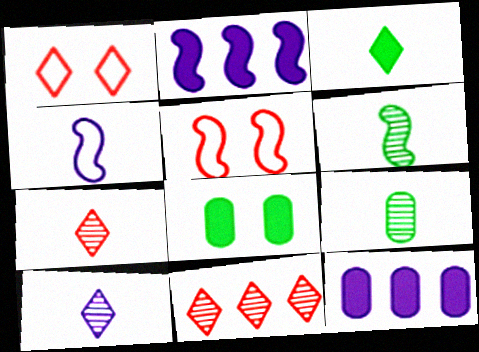[[1, 2, 9], 
[1, 6, 12], 
[2, 5, 6], 
[4, 8, 11]]